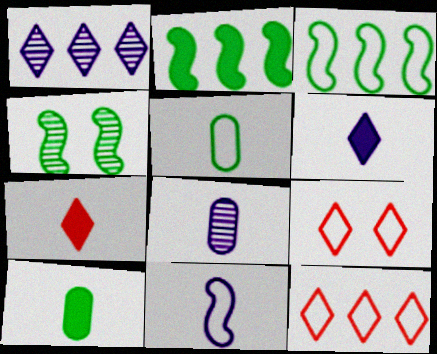[[2, 8, 9], 
[6, 8, 11]]